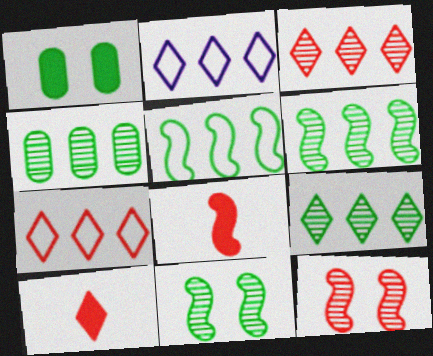[[4, 6, 9]]